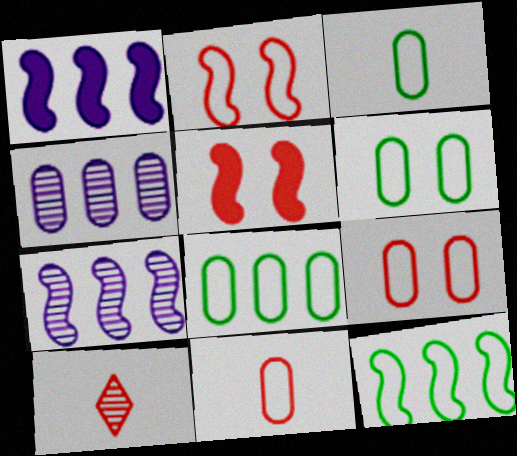[[1, 6, 10], 
[3, 6, 8]]